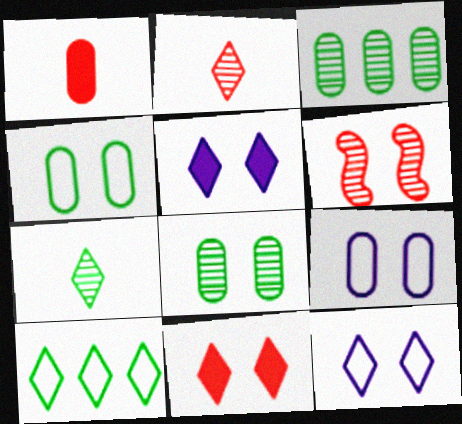[[1, 3, 9], 
[2, 5, 10], 
[4, 5, 6]]